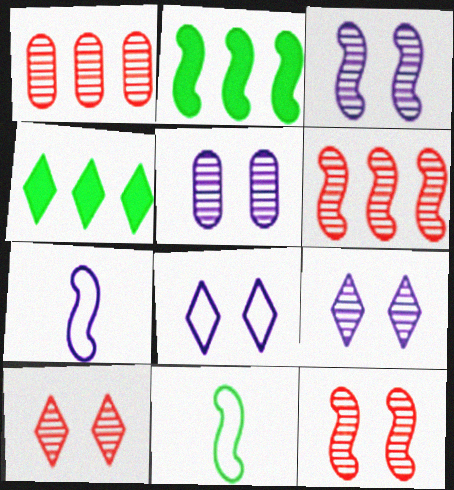[[2, 7, 12], 
[3, 5, 9]]